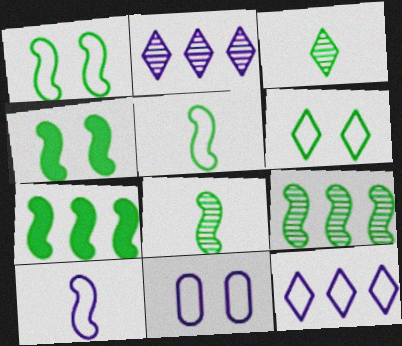[[1, 7, 8], 
[4, 5, 9], 
[10, 11, 12]]